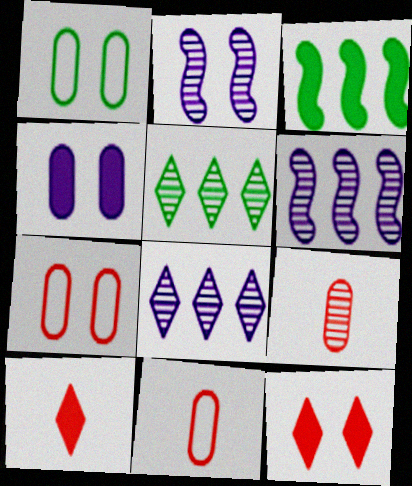[[1, 2, 12], 
[1, 6, 10], 
[2, 5, 9], 
[3, 4, 10]]